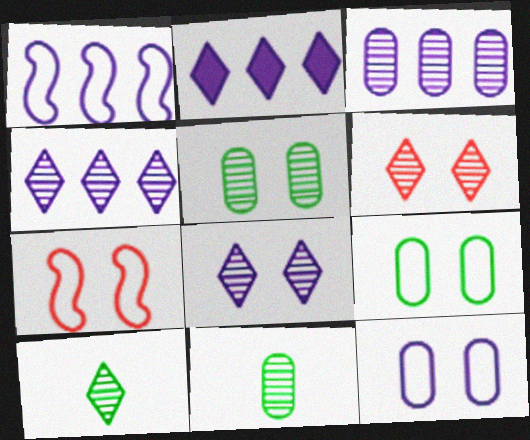[[1, 2, 3], 
[2, 7, 11], 
[4, 6, 10]]